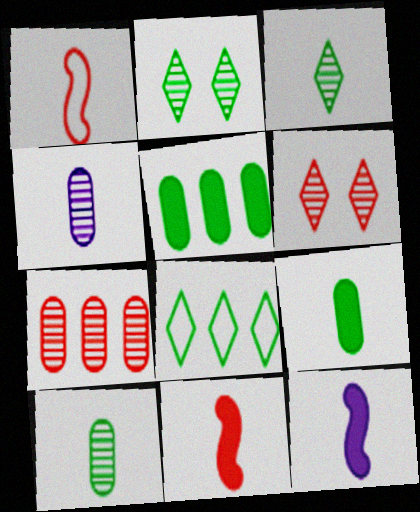[]